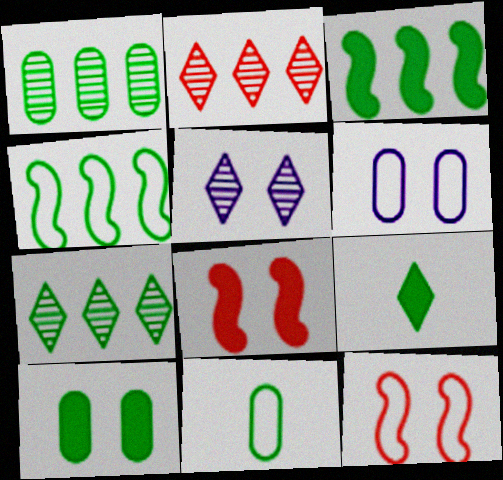[[1, 10, 11], 
[3, 9, 10], 
[5, 10, 12]]